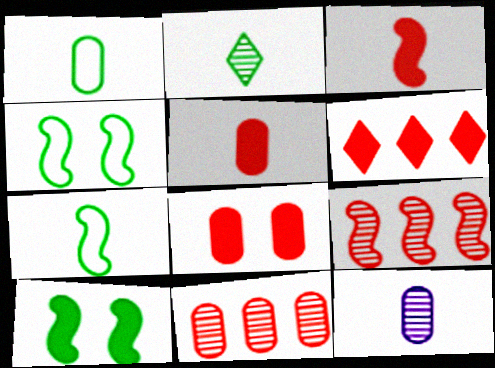[[1, 5, 12], 
[3, 6, 8], 
[4, 6, 12]]